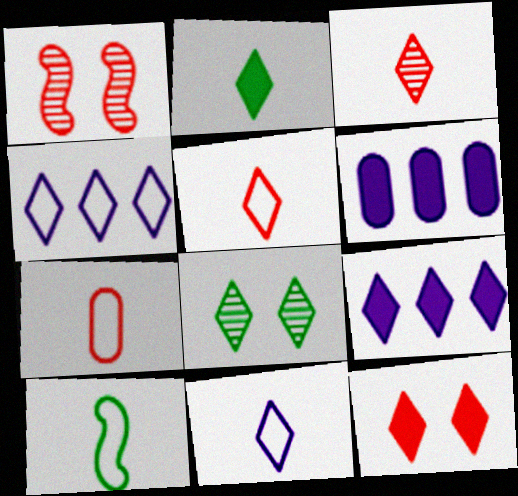[[2, 3, 11], 
[2, 9, 12], 
[5, 8, 9], 
[7, 10, 11]]